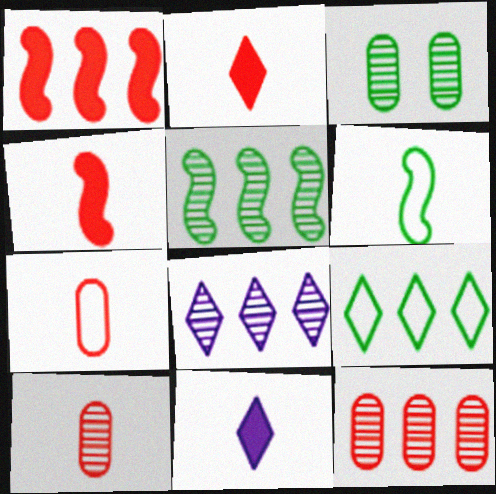[[5, 8, 12], 
[6, 10, 11]]